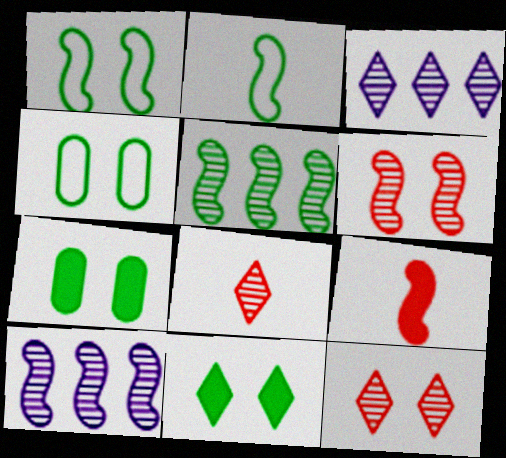[[1, 9, 10], 
[3, 4, 9]]